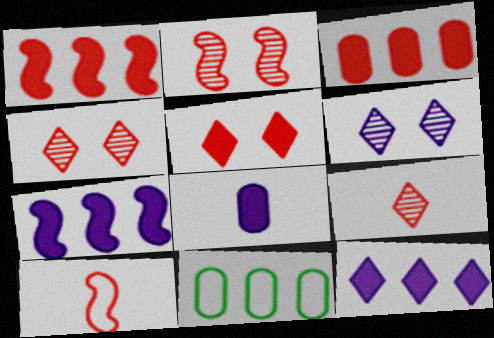[[1, 2, 10], 
[3, 4, 10]]